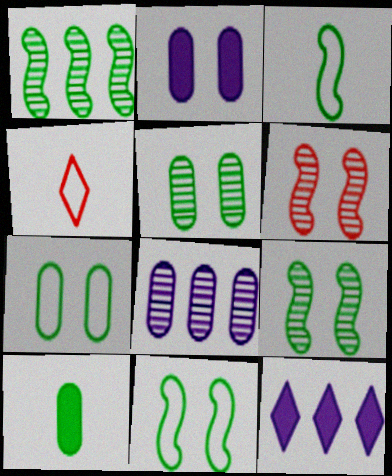[[1, 2, 4]]